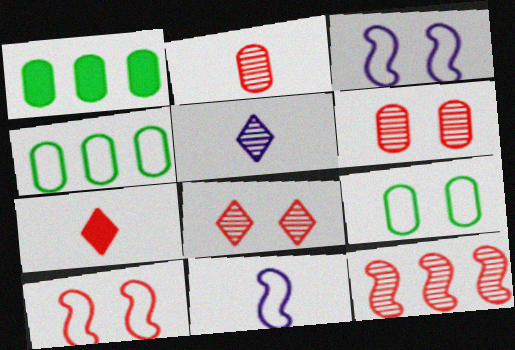[[1, 5, 10], 
[1, 8, 11], 
[2, 8, 12]]